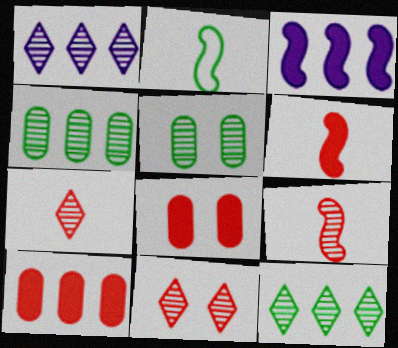[[1, 2, 8], 
[1, 5, 9]]